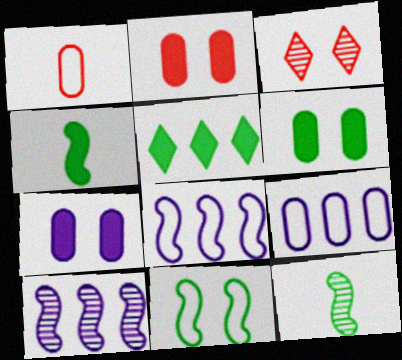[[2, 6, 7], 
[3, 4, 9], 
[3, 7, 11], 
[4, 5, 6]]